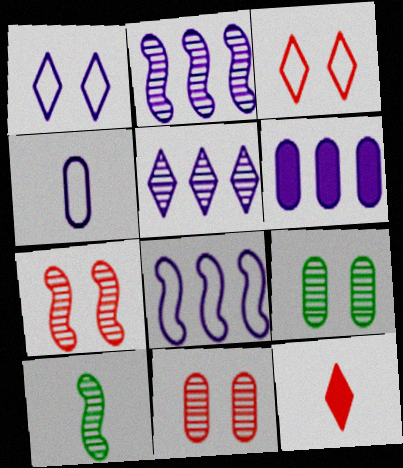[[1, 4, 8], 
[2, 7, 10], 
[3, 6, 10], 
[4, 10, 12], 
[5, 6, 8], 
[5, 10, 11], 
[8, 9, 12]]